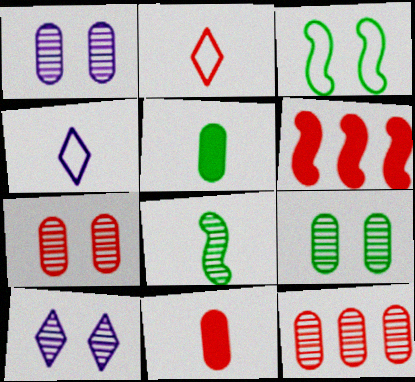[[1, 7, 9], 
[2, 6, 7], 
[4, 6, 9], 
[4, 8, 11], 
[8, 10, 12]]